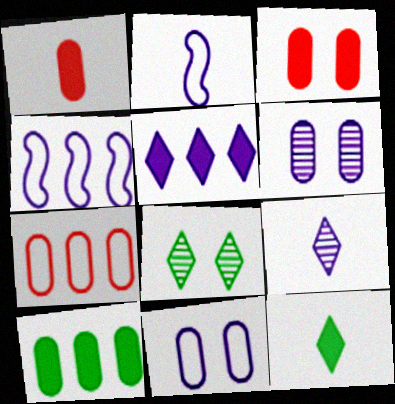[[1, 4, 8], 
[2, 5, 6]]